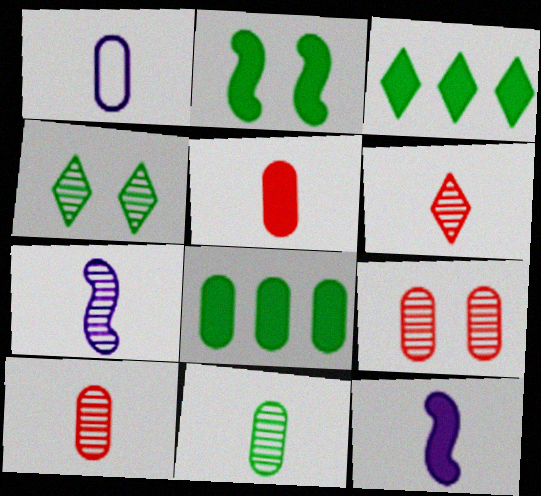[[1, 5, 11], 
[1, 8, 9], 
[6, 7, 11]]